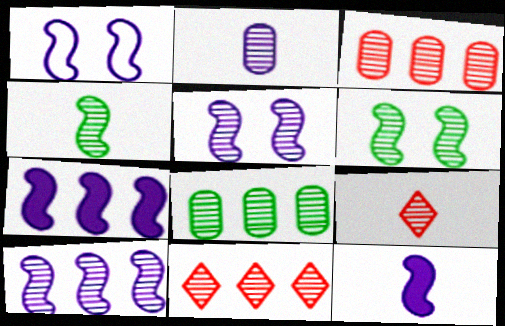[[1, 10, 12], 
[2, 4, 9], 
[2, 6, 11], 
[5, 8, 9], 
[8, 10, 11]]